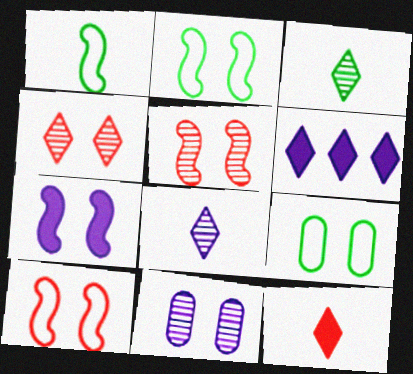[[2, 5, 7], 
[4, 7, 9]]